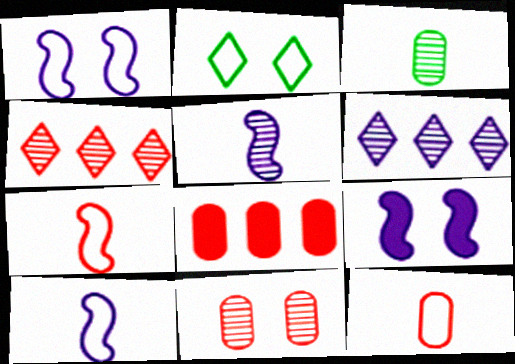[[2, 5, 8], 
[2, 9, 11], 
[8, 11, 12]]